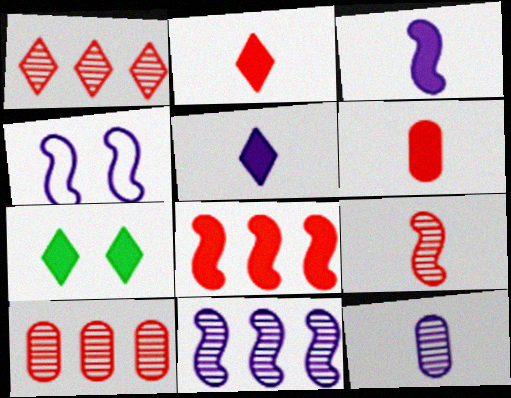[[3, 4, 11]]